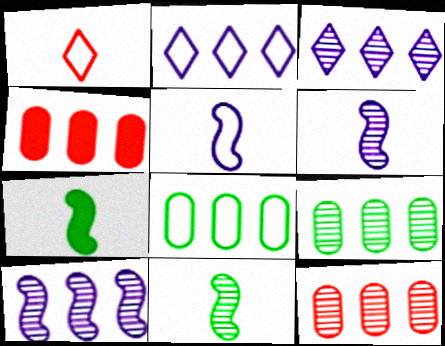[]